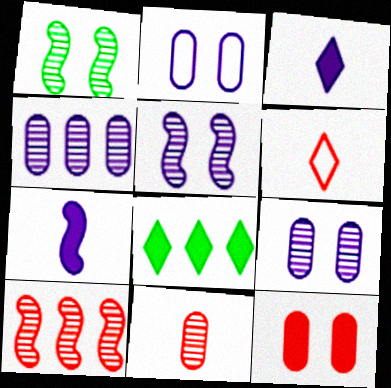[[6, 10, 12], 
[7, 8, 12]]